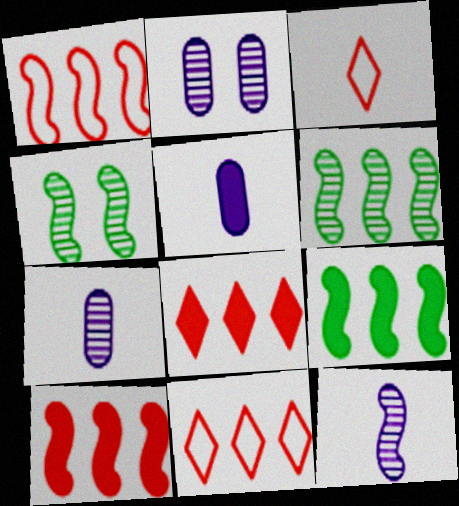[[2, 3, 9], 
[4, 5, 11]]